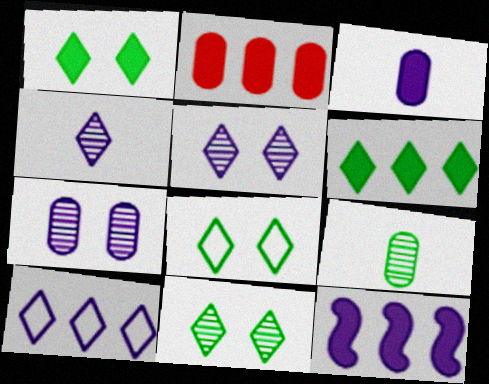[[1, 8, 11], 
[2, 6, 12]]